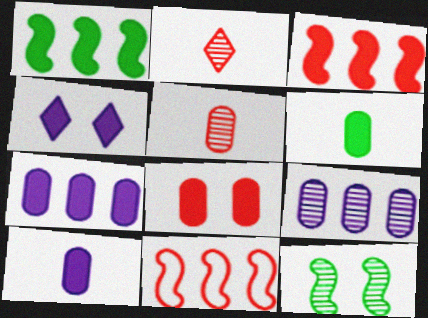[[2, 8, 11], 
[2, 9, 12], 
[3, 4, 6], 
[6, 7, 8]]